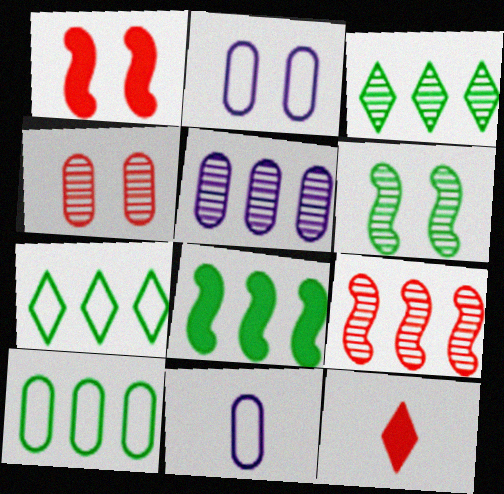[[1, 3, 11], 
[3, 5, 9], 
[3, 8, 10]]